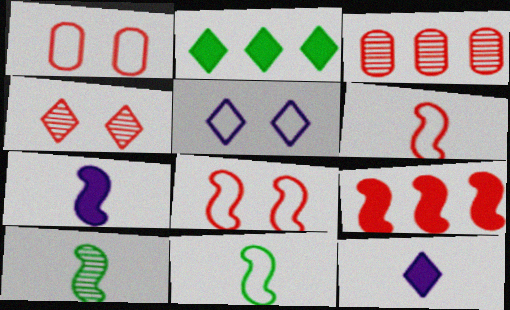[[6, 7, 10]]